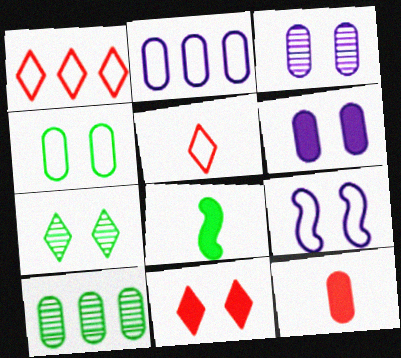[[1, 3, 8]]